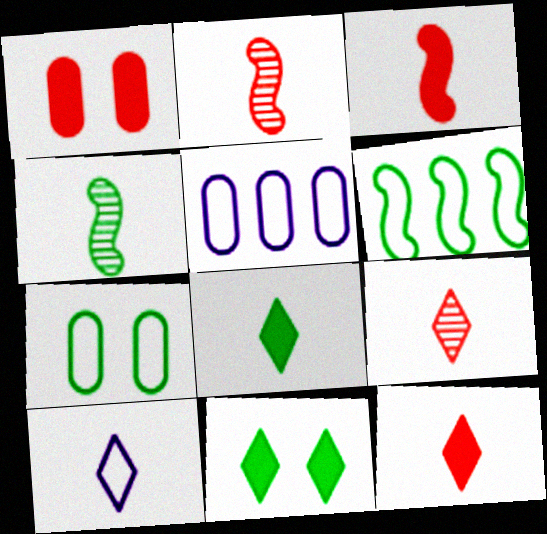[[2, 5, 11], 
[8, 9, 10]]